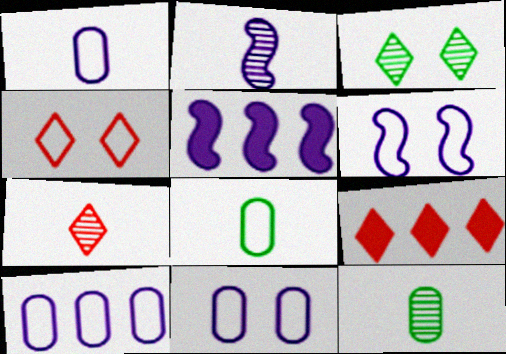[[1, 10, 11], 
[2, 5, 6], 
[2, 7, 12], 
[4, 5, 12], 
[4, 7, 9], 
[6, 9, 12]]